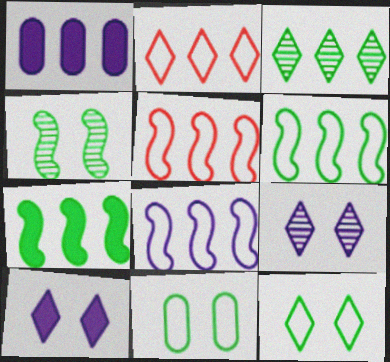[[1, 3, 5], 
[5, 6, 8]]